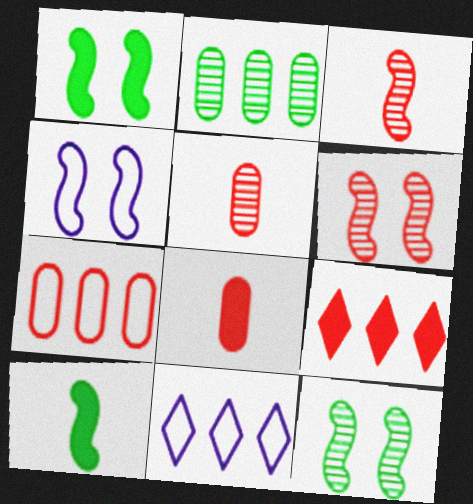[[1, 4, 6], 
[1, 5, 11], 
[8, 11, 12]]